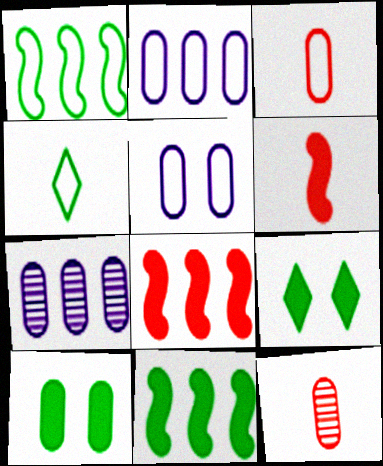[[2, 10, 12], 
[3, 7, 10]]